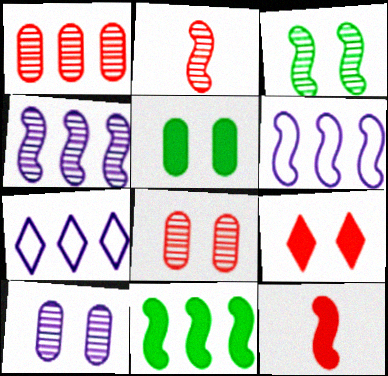[[1, 7, 11], 
[2, 3, 4], 
[2, 5, 7], 
[3, 6, 12]]